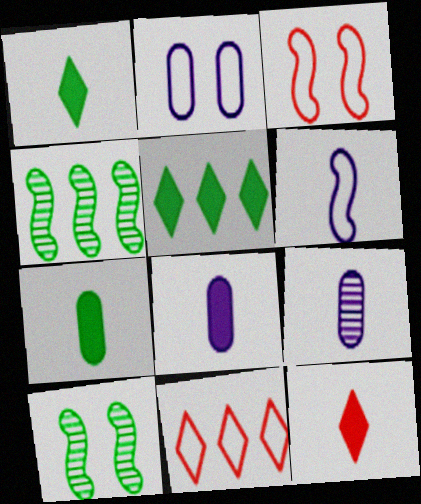[[2, 4, 12], 
[3, 5, 9], 
[8, 10, 11]]